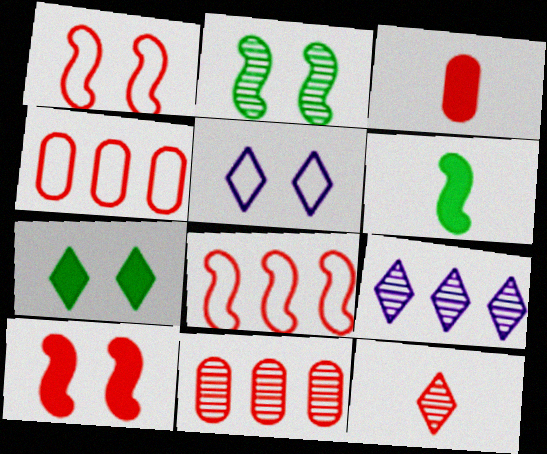[[4, 10, 12], 
[5, 6, 11]]